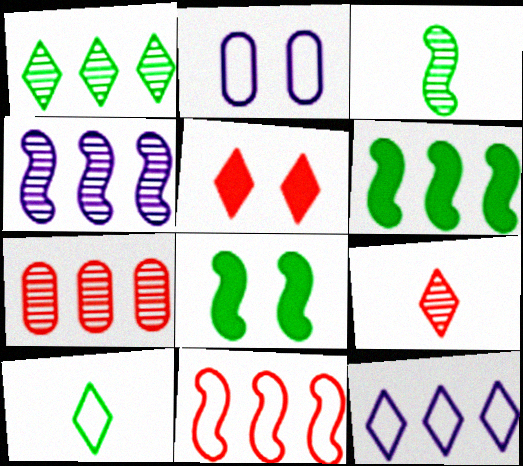[[1, 4, 7], 
[2, 6, 9], 
[2, 10, 11], 
[4, 6, 11], 
[6, 7, 12]]